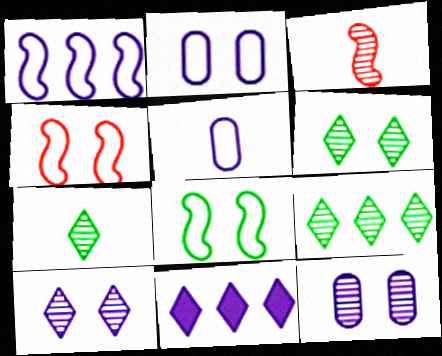[[3, 9, 12], 
[6, 7, 9]]